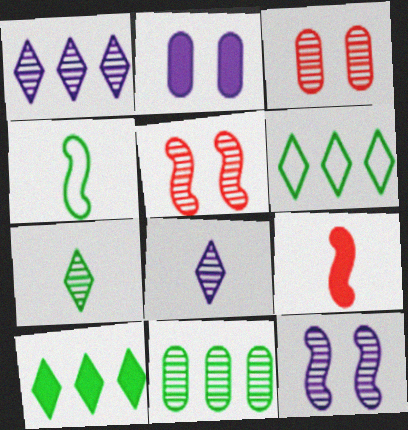[[2, 9, 10], 
[5, 8, 11]]